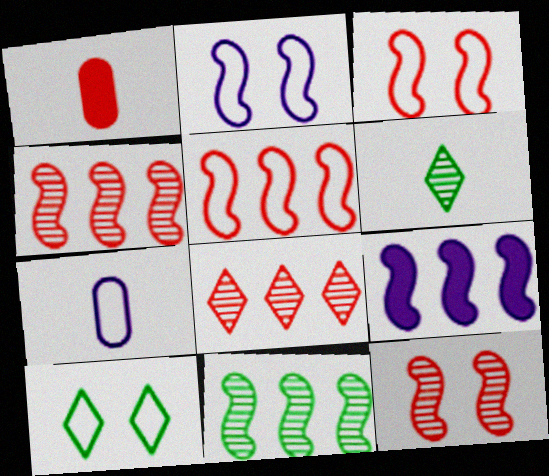[[1, 3, 8], 
[5, 7, 10], 
[5, 9, 11]]